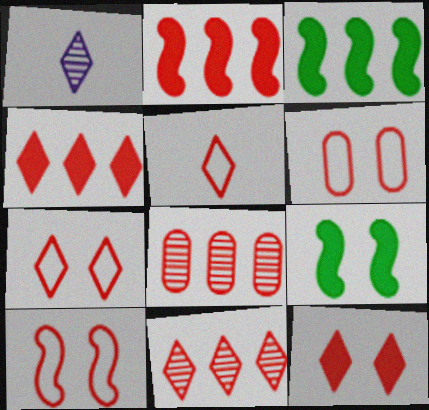[[1, 3, 6], 
[5, 11, 12], 
[6, 7, 10]]